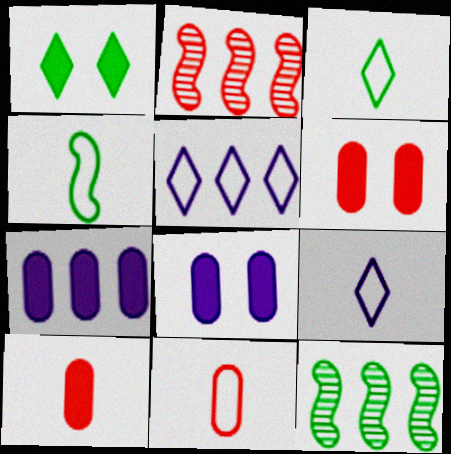[[2, 3, 8], 
[4, 9, 11], 
[6, 9, 12]]